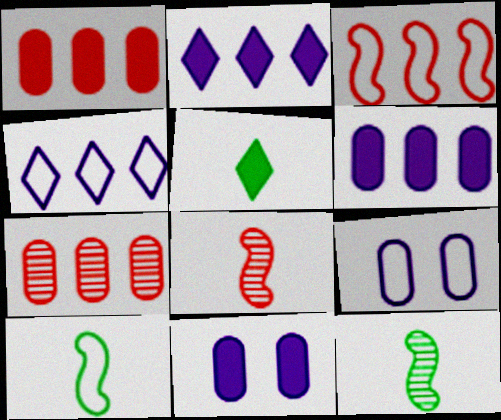[]